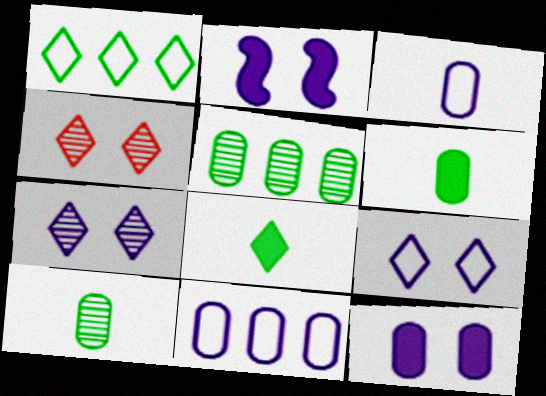[]